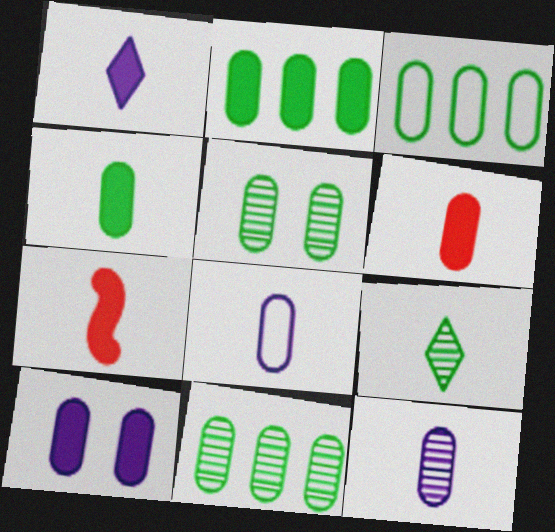[[1, 4, 7], 
[2, 3, 11], 
[2, 6, 10], 
[3, 4, 5], 
[7, 8, 9]]